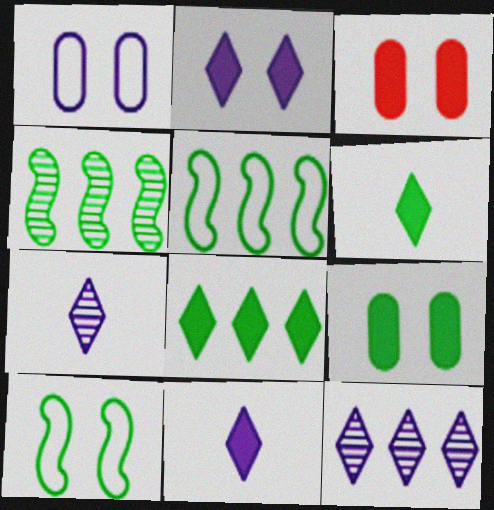[[3, 5, 7]]